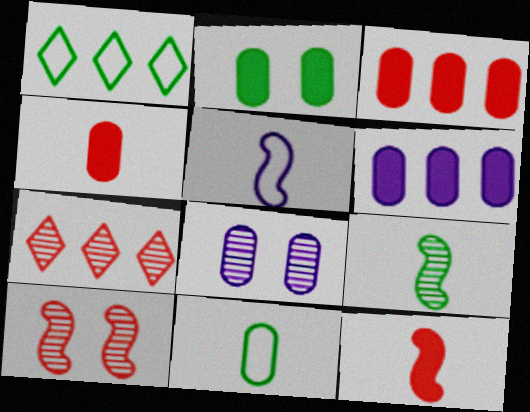[[1, 2, 9], 
[1, 8, 12], 
[2, 4, 6], 
[2, 5, 7], 
[3, 8, 11], 
[5, 9, 12], 
[7, 8, 9]]